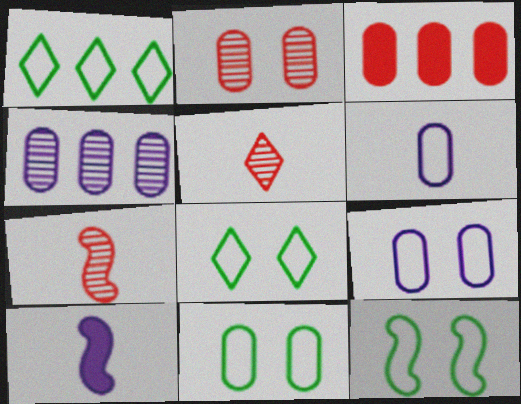[[1, 2, 10], 
[8, 11, 12]]